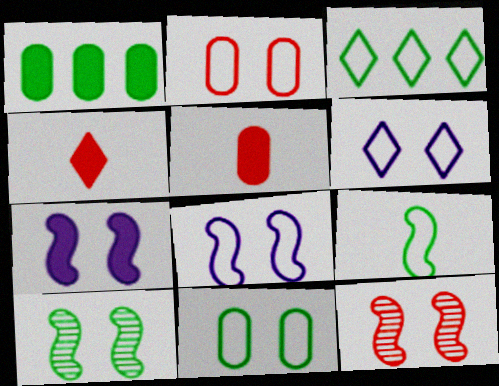[[1, 4, 7], 
[3, 9, 11]]